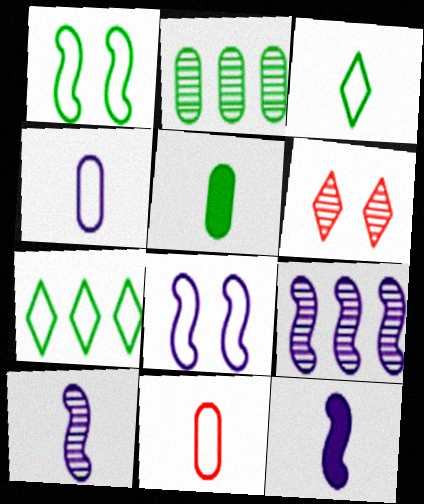[[2, 6, 10], 
[7, 8, 11], 
[8, 9, 12]]